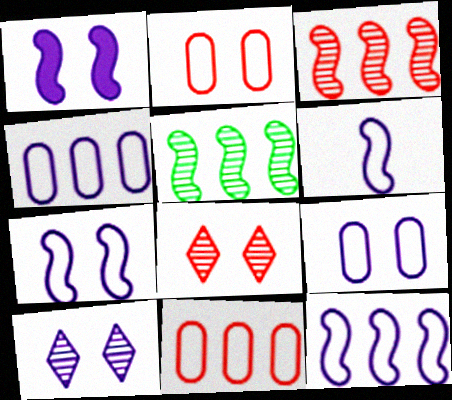[[1, 9, 10], 
[6, 7, 12]]